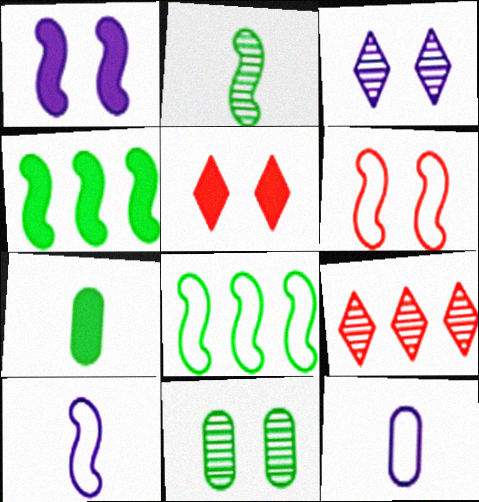[[6, 8, 10]]